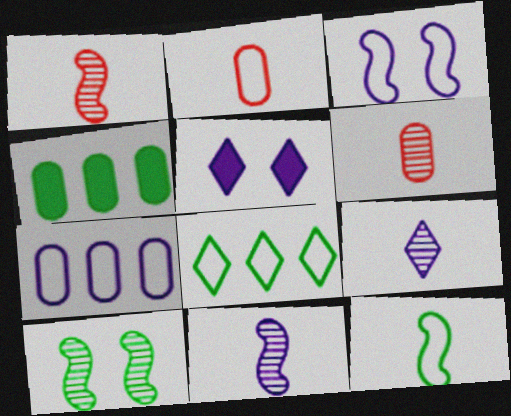[[2, 3, 8], 
[5, 7, 11]]